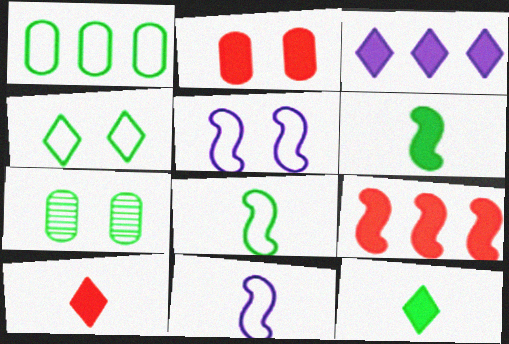[[1, 4, 8], 
[2, 3, 6], 
[2, 9, 10]]